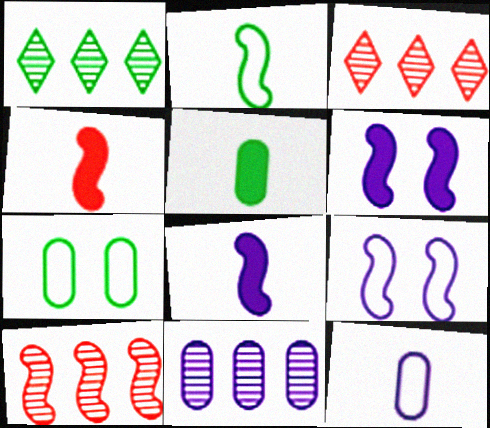[[1, 10, 11], 
[2, 6, 10], 
[3, 5, 9], 
[3, 7, 8]]